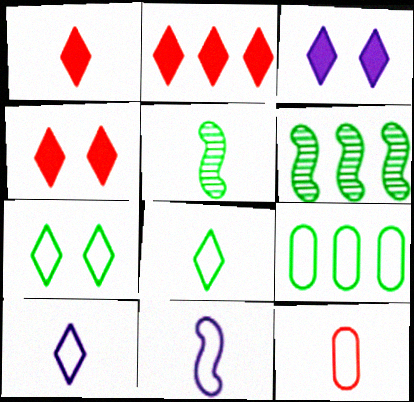[[1, 2, 4], 
[3, 6, 12], 
[8, 11, 12]]